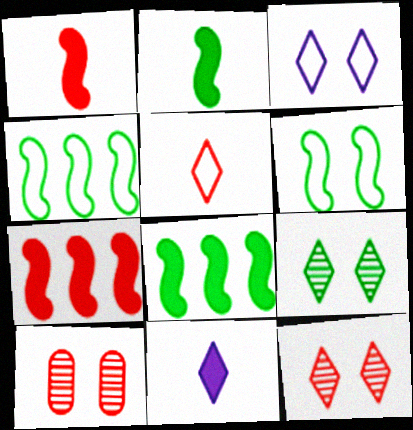[[4, 10, 11], 
[5, 7, 10]]